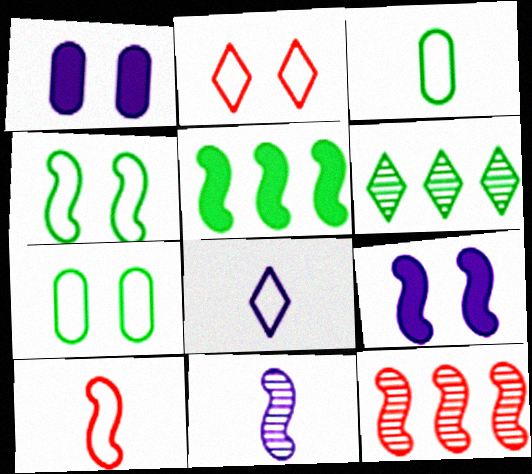[[1, 6, 10], 
[3, 8, 10]]